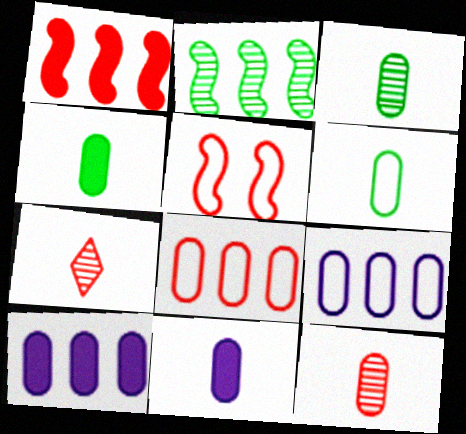[[3, 4, 6], 
[6, 11, 12]]